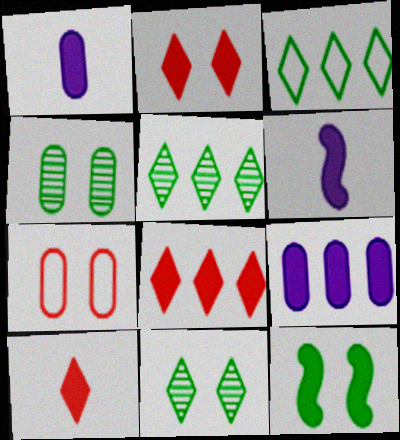[[1, 8, 12], 
[2, 8, 10], 
[5, 6, 7], 
[9, 10, 12]]